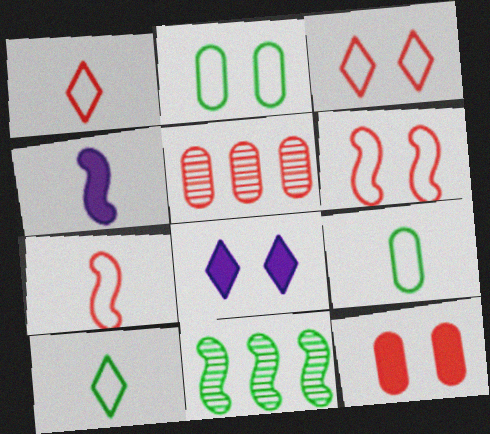[[4, 6, 11]]